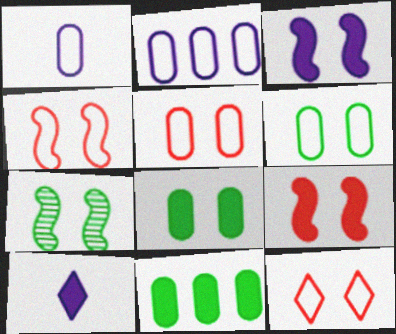[[3, 4, 7], 
[4, 5, 12], 
[9, 10, 11]]